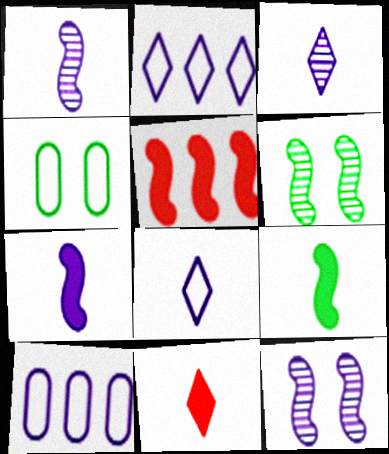[[3, 4, 5], 
[6, 10, 11]]